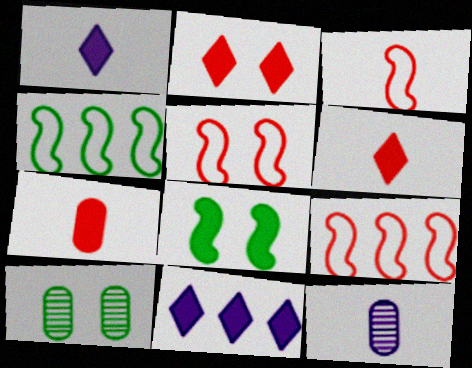[[1, 9, 10], 
[2, 4, 12], 
[3, 5, 9], 
[3, 10, 11], 
[7, 8, 11]]